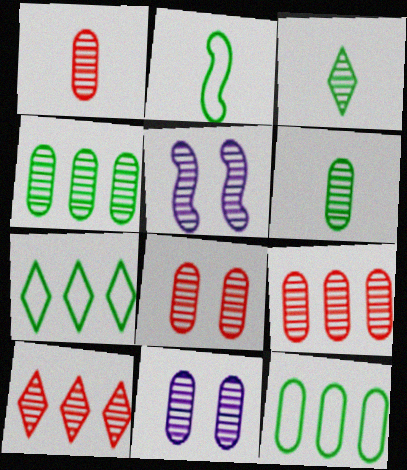[[1, 4, 11], 
[1, 8, 9], 
[3, 5, 9], 
[5, 6, 10], 
[6, 9, 11]]